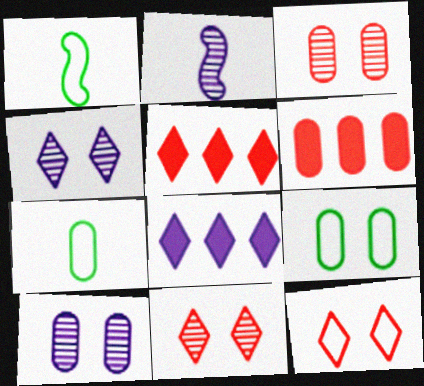[[1, 3, 8], 
[1, 4, 6], 
[1, 5, 10], 
[2, 5, 9], 
[6, 7, 10]]